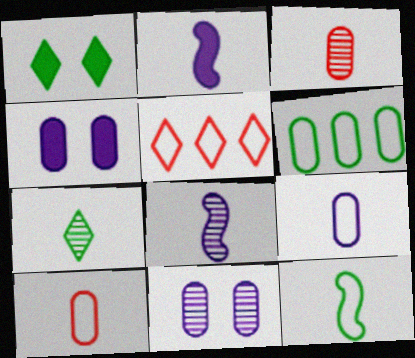[[2, 7, 10], 
[3, 4, 6], 
[3, 7, 8]]